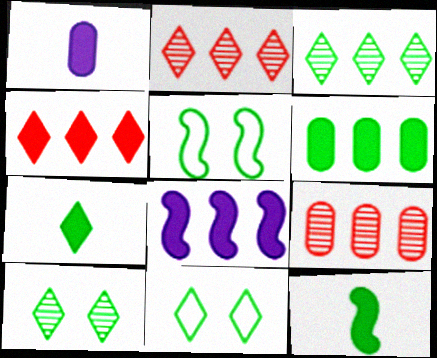[[1, 2, 5], 
[3, 7, 11], 
[4, 6, 8]]